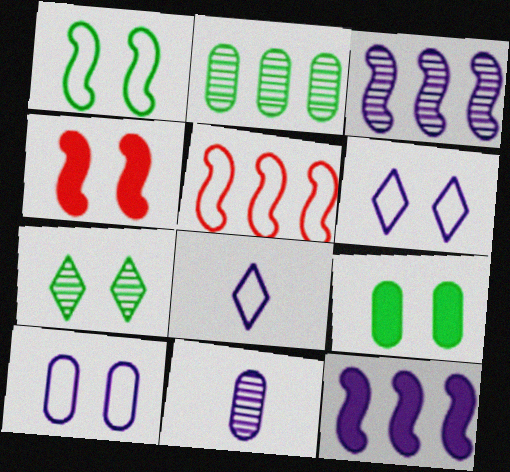[[1, 7, 9], 
[2, 4, 8], 
[4, 7, 10], 
[6, 11, 12]]